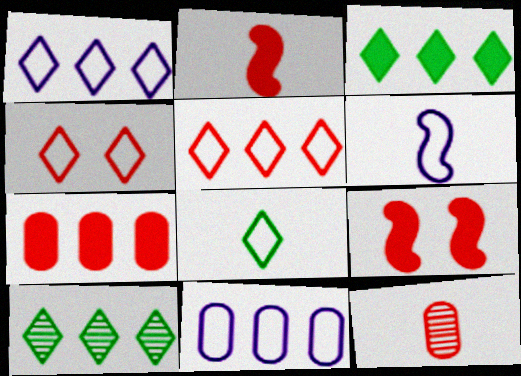[[1, 4, 8], 
[5, 9, 12]]